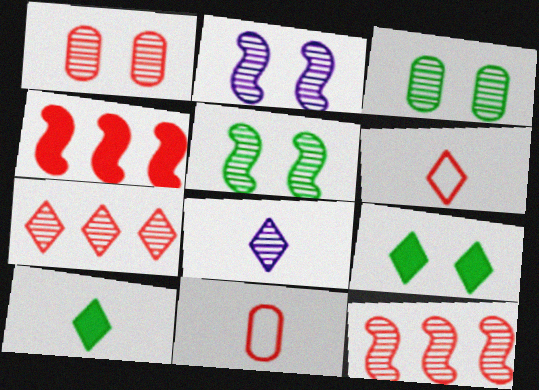[[1, 4, 6], 
[3, 8, 12], 
[6, 8, 10]]